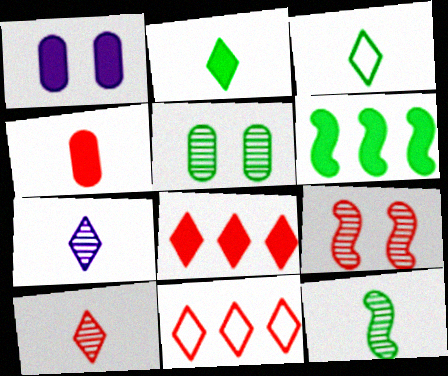[[1, 11, 12], 
[3, 5, 6], 
[4, 9, 11]]